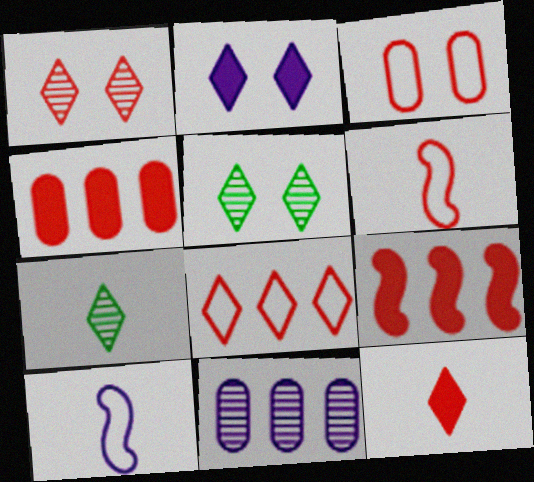[[1, 4, 6], 
[1, 8, 12], 
[2, 7, 8], 
[2, 10, 11], 
[3, 6, 8], 
[4, 5, 10]]